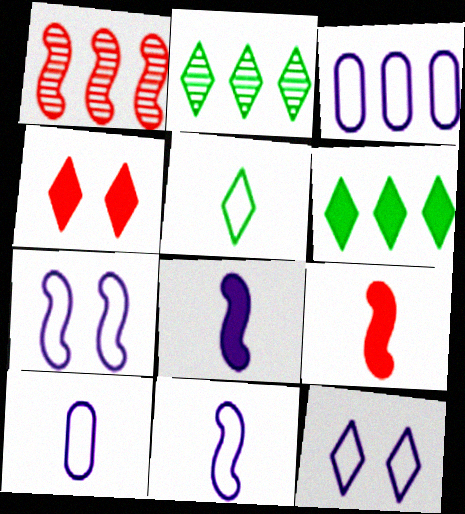[[1, 3, 6], 
[3, 11, 12]]